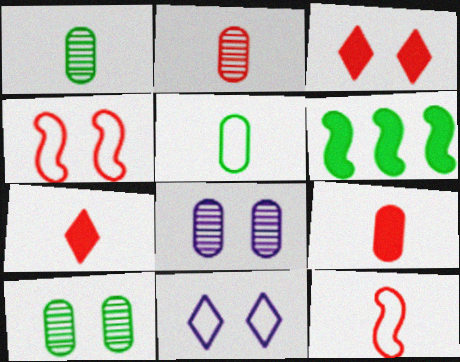[[2, 6, 11], 
[2, 7, 12]]